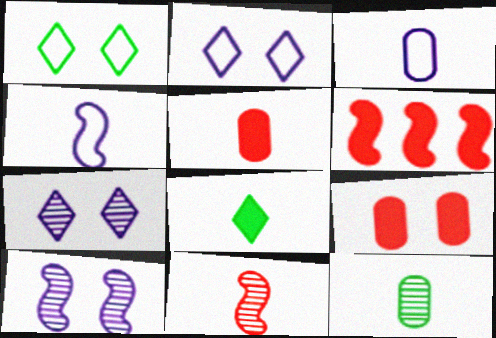[[1, 9, 10], 
[2, 6, 12], 
[3, 5, 12], 
[3, 8, 11]]